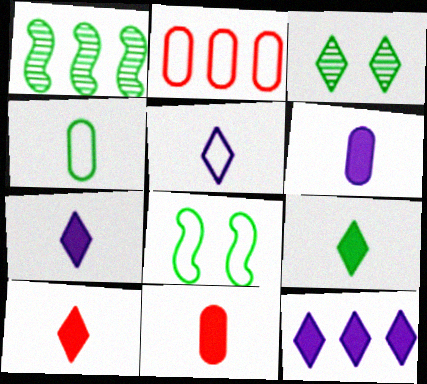[[1, 2, 12], 
[2, 5, 8], 
[7, 9, 10]]